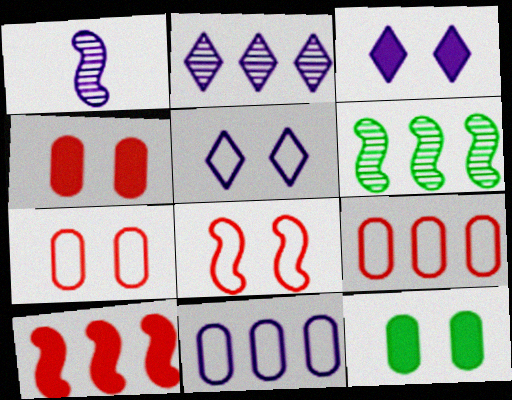[[1, 3, 11]]